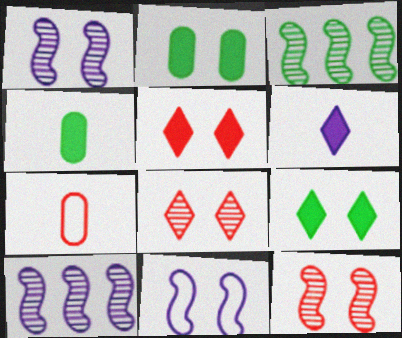[[2, 8, 11], 
[7, 9, 10]]